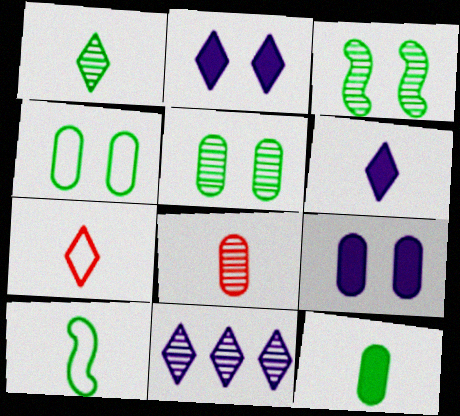[[1, 6, 7], 
[1, 10, 12], 
[3, 8, 11], 
[6, 8, 10]]